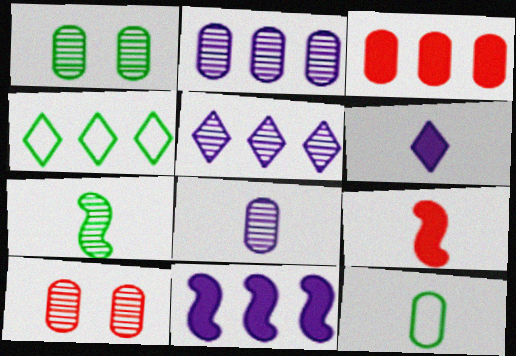[[5, 7, 10]]